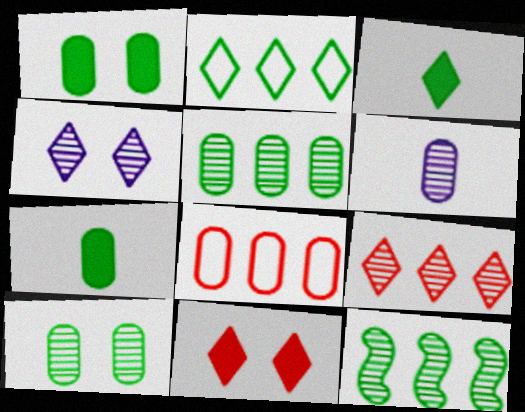[[1, 6, 8]]